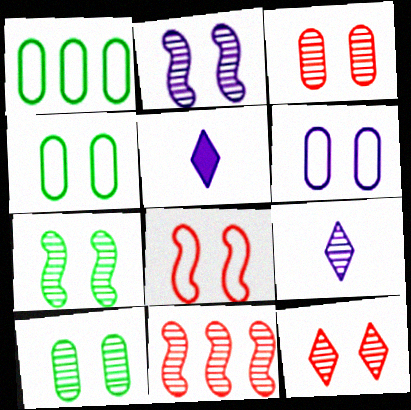[[2, 10, 12], 
[4, 5, 11], 
[9, 10, 11]]